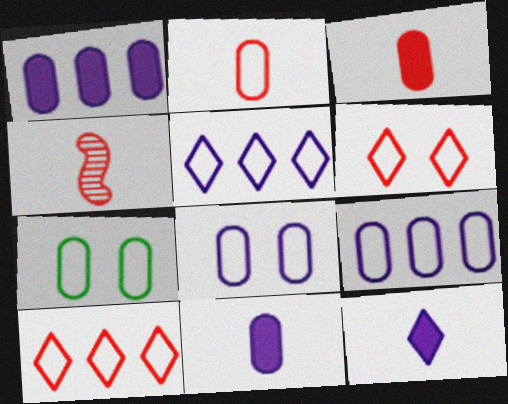[[2, 7, 9]]